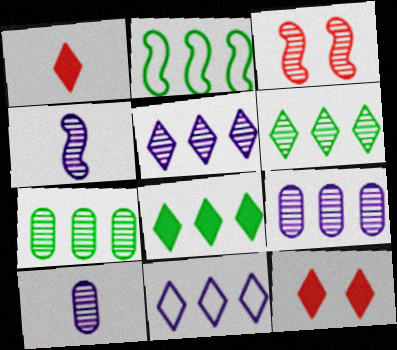[[2, 7, 8], 
[2, 10, 12], 
[3, 6, 10]]